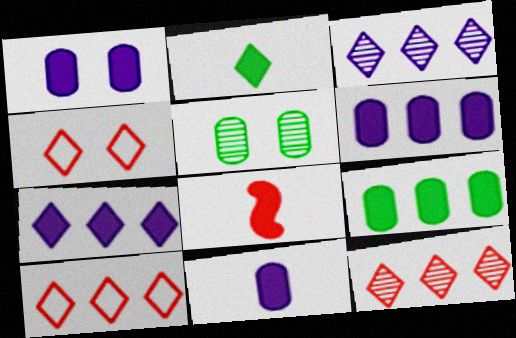[[1, 6, 11], 
[2, 3, 4], 
[2, 8, 11]]